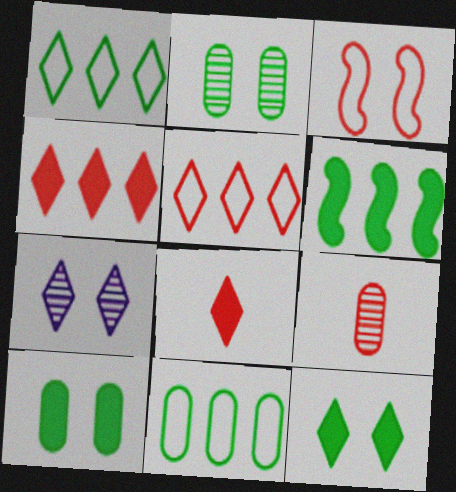[[1, 7, 8], 
[3, 4, 9], 
[3, 7, 10]]